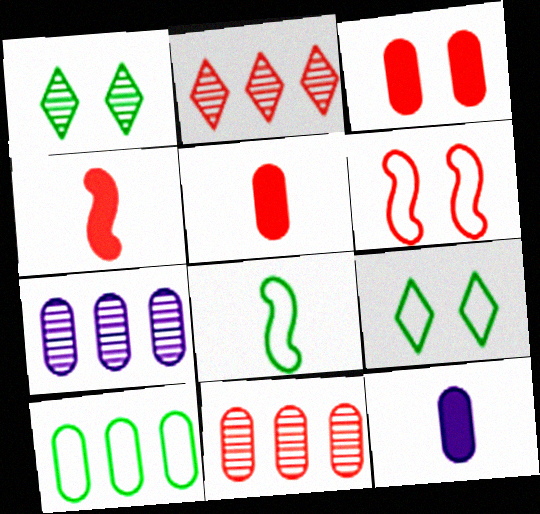[[2, 5, 6], 
[4, 7, 9], 
[8, 9, 10]]